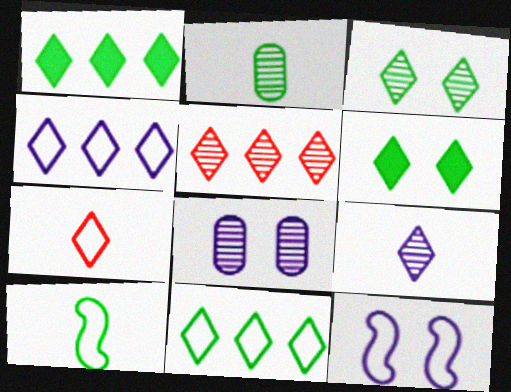[[1, 4, 5], 
[3, 5, 9]]